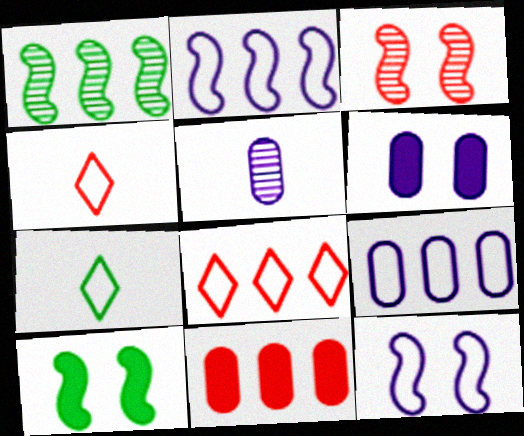[[1, 4, 6], 
[3, 4, 11], 
[3, 10, 12], 
[5, 6, 9], 
[5, 8, 10]]